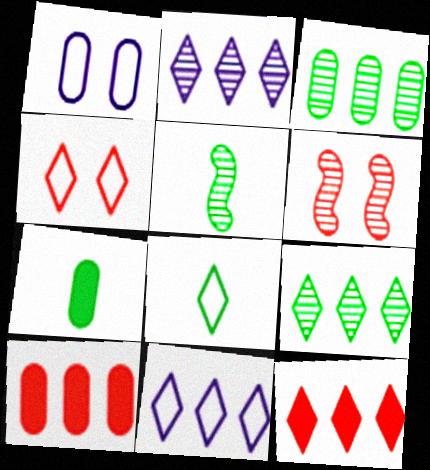[[1, 5, 12], 
[4, 8, 11], 
[5, 7, 8], 
[6, 7, 11], 
[9, 11, 12]]